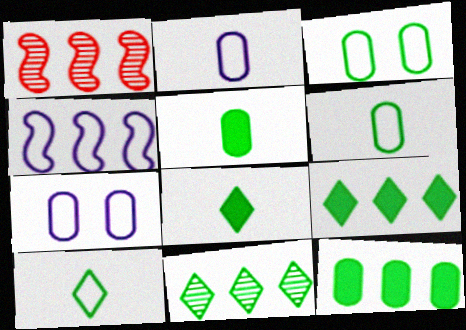[[1, 7, 8]]